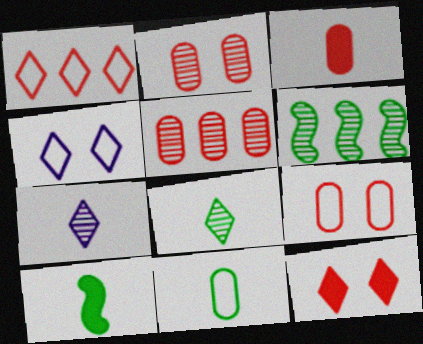[[2, 6, 7], 
[3, 4, 6], 
[3, 5, 9], 
[4, 5, 10], 
[8, 10, 11]]